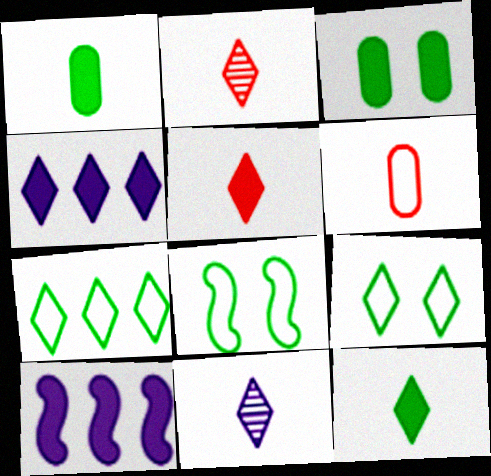[[2, 4, 9], 
[3, 5, 10]]